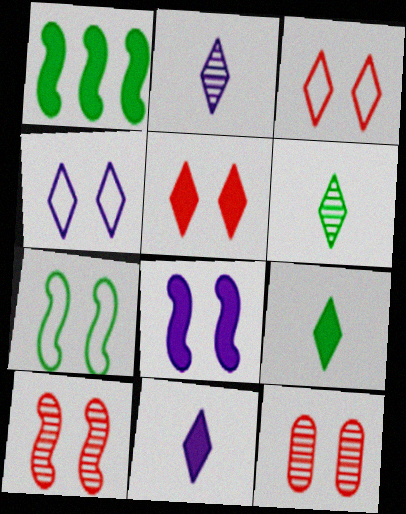[[7, 8, 10]]